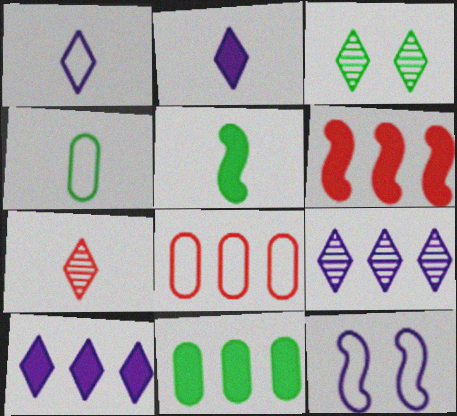[[3, 7, 9], 
[6, 10, 11], 
[7, 11, 12]]